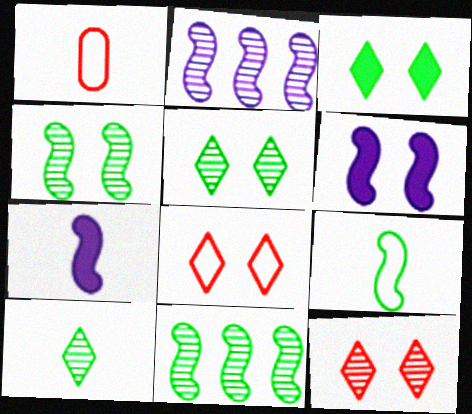[[1, 2, 3], 
[1, 7, 10]]